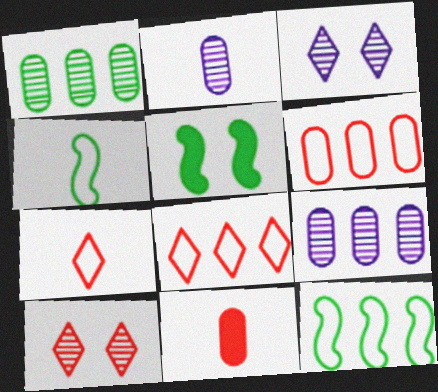[[2, 5, 8], 
[3, 11, 12], 
[5, 7, 9]]